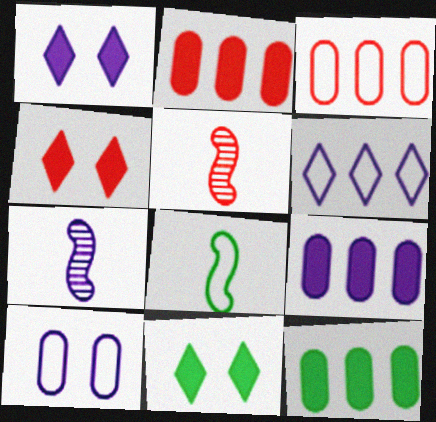[[1, 4, 11], 
[2, 9, 12], 
[3, 4, 5], 
[3, 7, 11]]